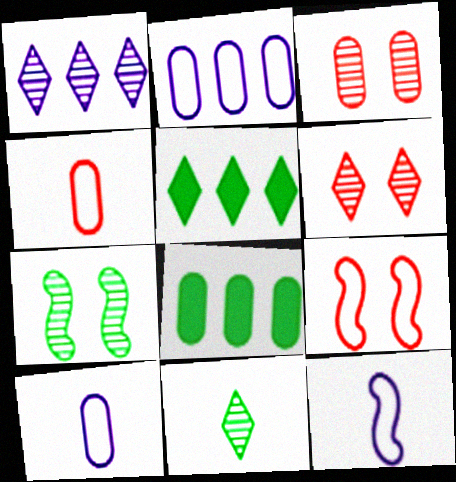[[1, 6, 11], 
[3, 5, 12], 
[3, 8, 10], 
[6, 8, 12]]